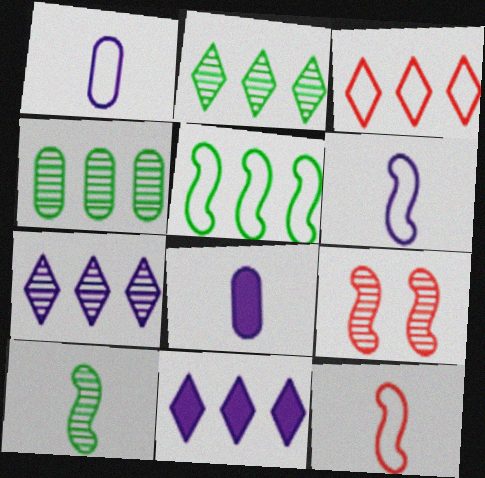[[2, 3, 11]]